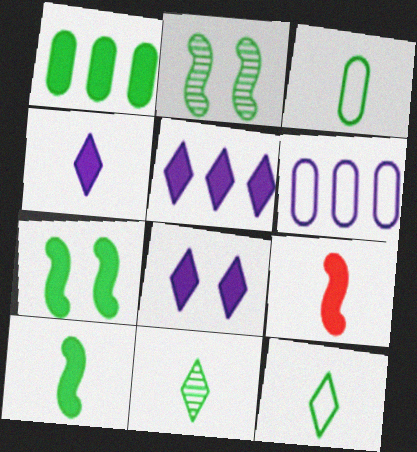[[1, 2, 12], 
[1, 8, 9], 
[3, 10, 11], 
[4, 5, 8]]